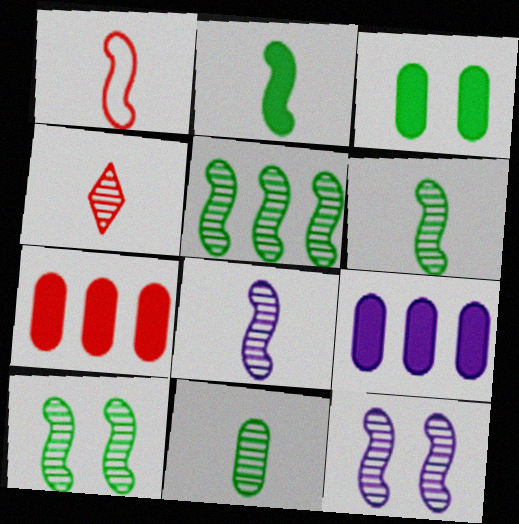[[1, 2, 8], 
[4, 8, 11], 
[5, 6, 10]]